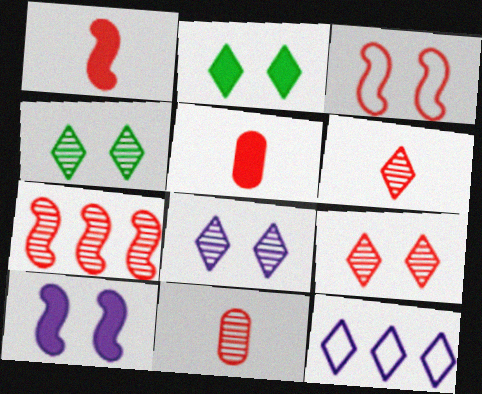[[1, 3, 7], 
[2, 6, 12], 
[4, 8, 9], 
[7, 9, 11]]